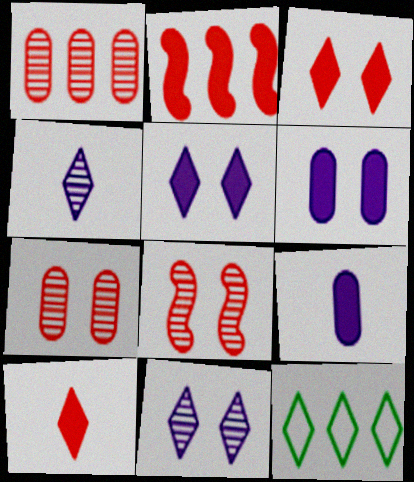[[3, 4, 12], 
[8, 9, 12], 
[10, 11, 12]]